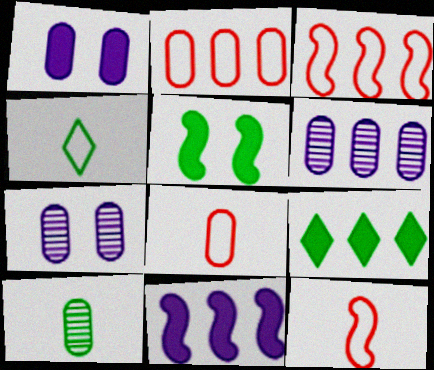[[1, 2, 10], 
[3, 6, 9], 
[7, 9, 12]]